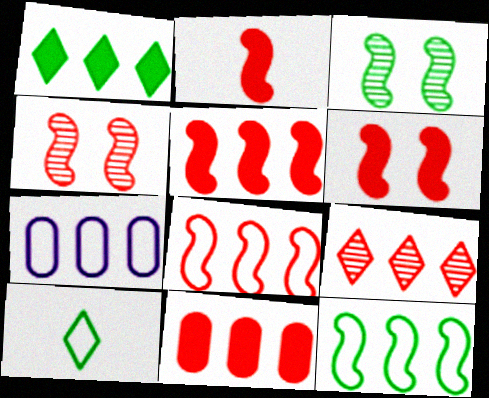[[2, 4, 8], 
[2, 5, 6], 
[8, 9, 11]]